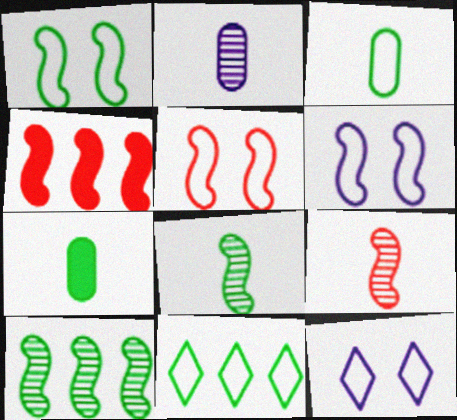[[1, 3, 11], 
[1, 5, 6], 
[4, 5, 9], 
[4, 6, 8]]